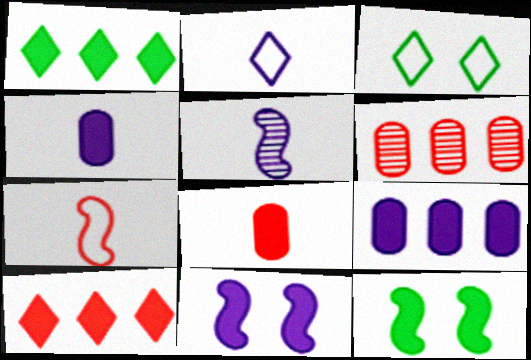[[1, 8, 11], 
[2, 4, 5], 
[2, 6, 12], 
[4, 10, 12]]